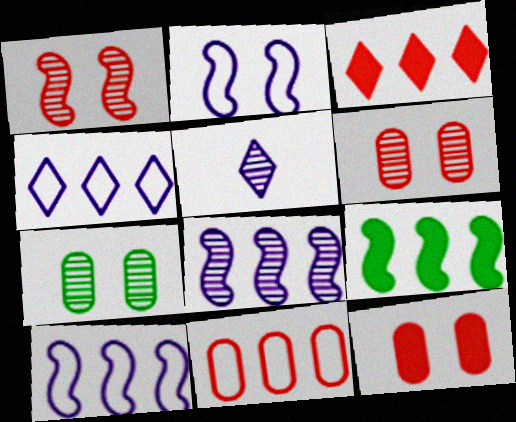[]